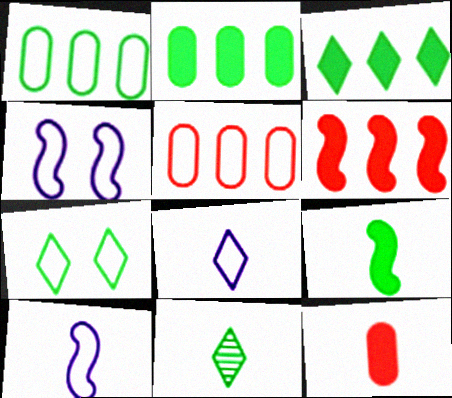[[3, 7, 11], 
[5, 7, 10], 
[10, 11, 12]]